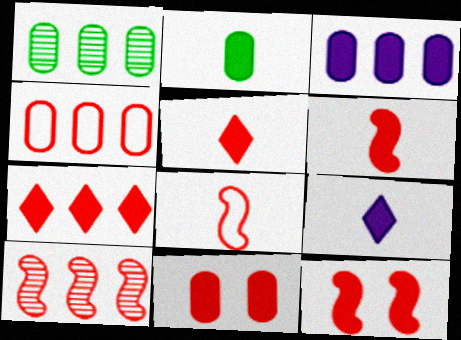[[1, 3, 4], 
[2, 3, 11], 
[2, 6, 9], 
[4, 7, 10], 
[6, 7, 11], 
[8, 10, 12]]